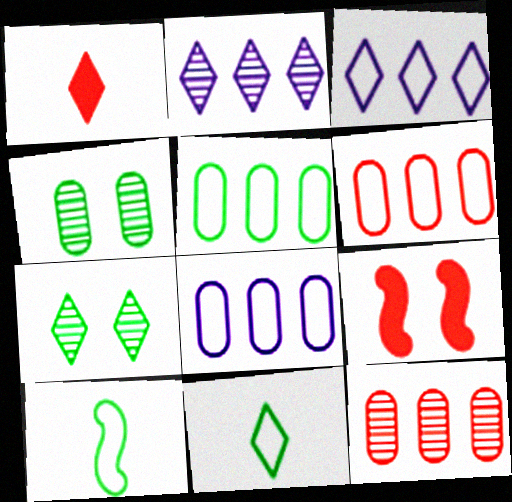[[1, 3, 7], 
[5, 6, 8]]